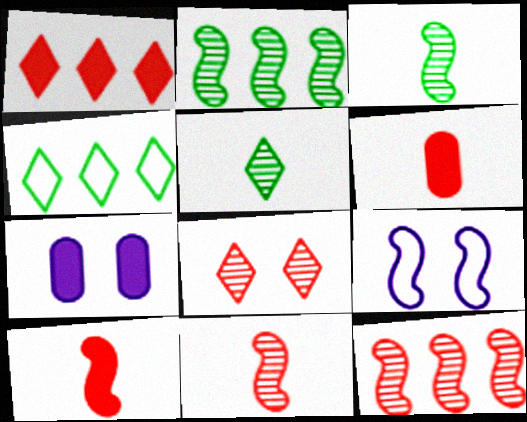[[2, 9, 10], 
[4, 7, 11]]